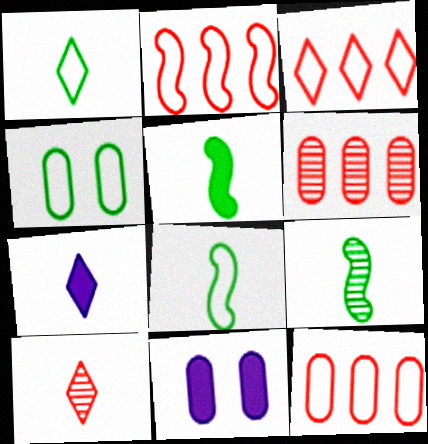[[1, 7, 10], 
[2, 3, 12], 
[3, 9, 11], 
[5, 8, 9]]